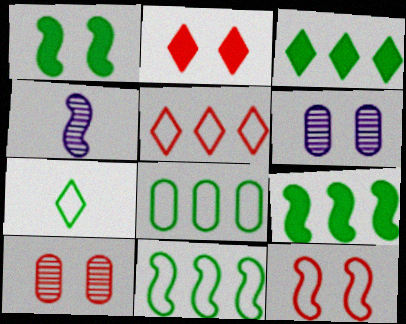[[2, 4, 8], 
[2, 10, 12], 
[4, 9, 12]]